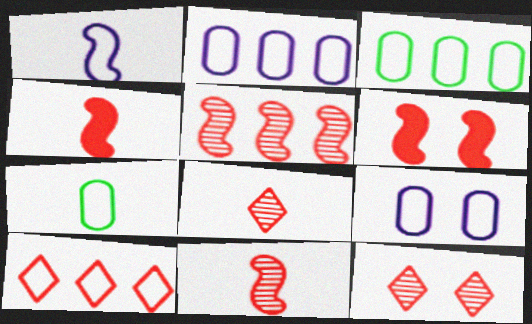[]